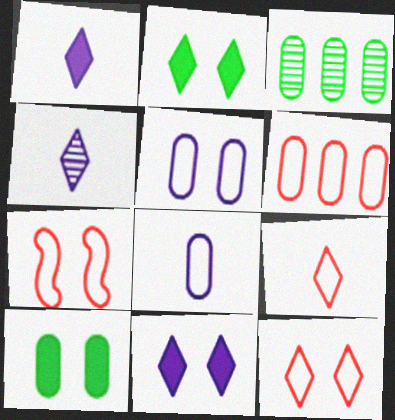[[1, 3, 7], 
[6, 7, 9]]